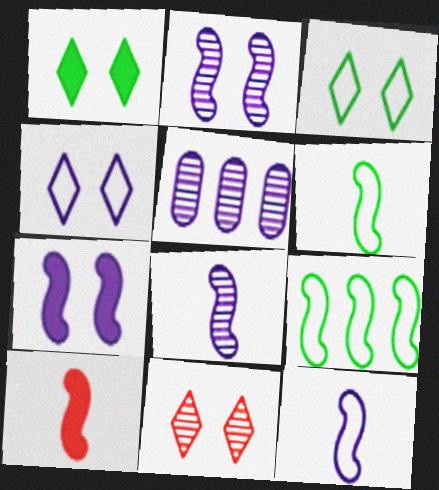[[1, 4, 11], 
[2, 9, 10], 
[3, 5, 10], 
[6, 8, 10]]